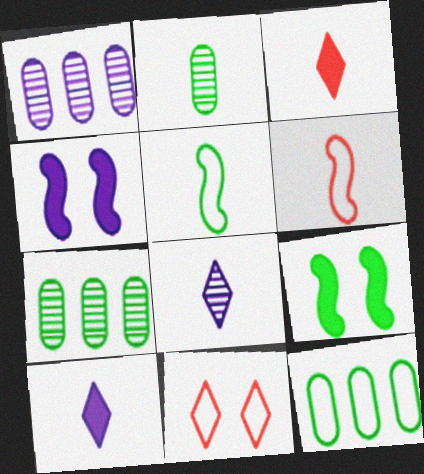[[2, 6, 10]]